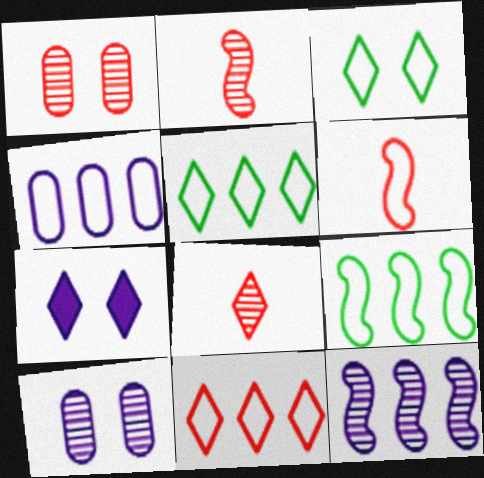[[3, 4, 6], 
[4, 9, 11], 
[5, 7, 8]]